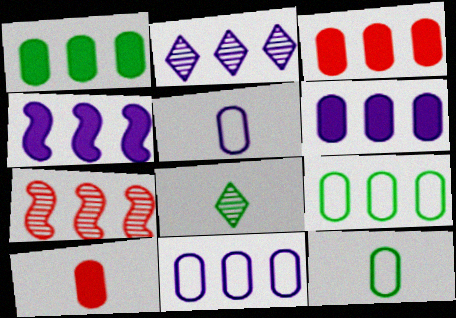[[1, 3, 6], 
[2, 4, 11]]